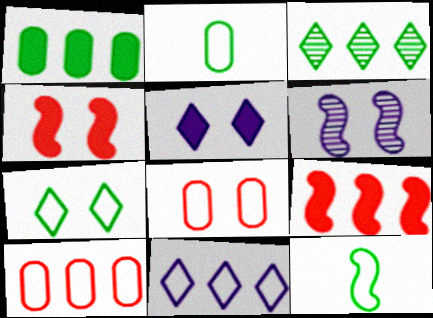[[6, 9, 12], 
[8, 11, 12]]